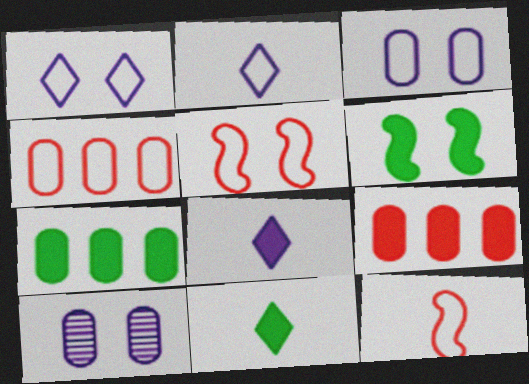[[6, 7, 11], 
[6, 8, 9]]